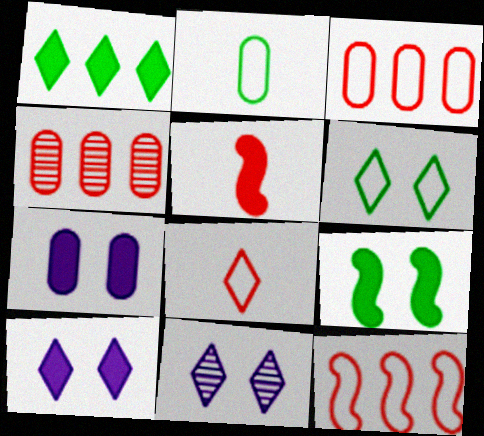[[1, 5, 7], 
[1, 8, 11], 
[2, 4, 7]]